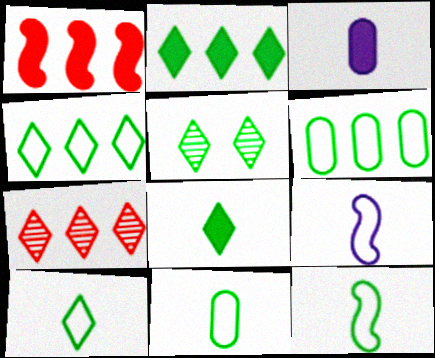[[2, 5, 10], 
[4, 5, 8], 
[10, 11, 12]]